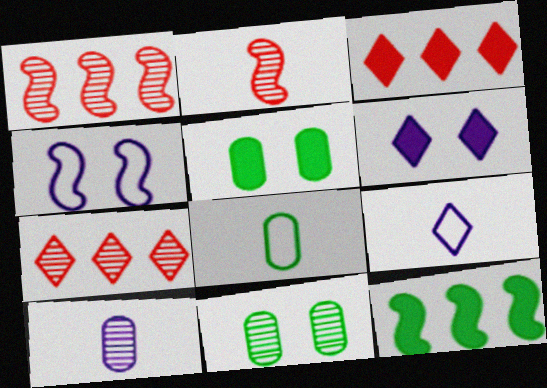[[1, 5, 9], 
[1, 6, 8], 
[2, 4, 12]]